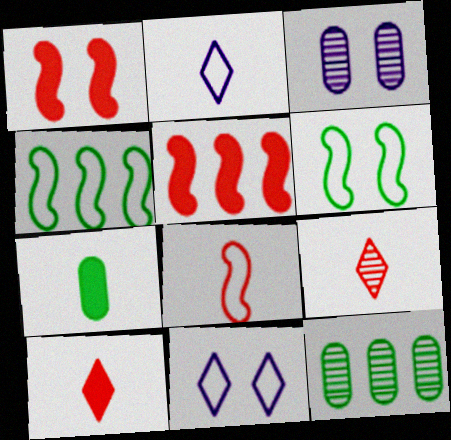[[1, 2, 12], 
[3, 4, 10]]